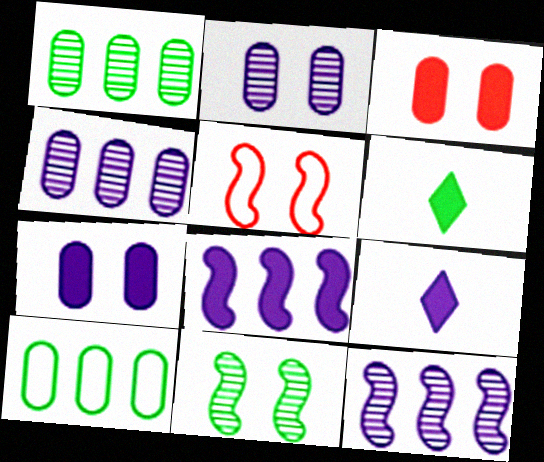[[1, 5, 9], 
[3, 6, 8], 
[4, 5, 6], 
[6, 10, 11], 
[7, 8, 9]]